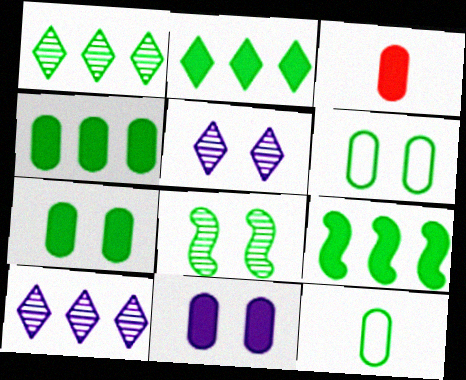[[2, 4, 9], 
[2, 8, 12], 
[3, 4, 11]]